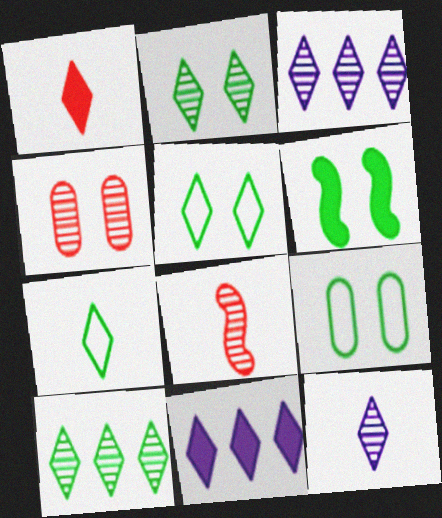[[1, 3, 5], 
[1, 7, 12], 
[2, 6, 9], 
[8, 9, 11]]